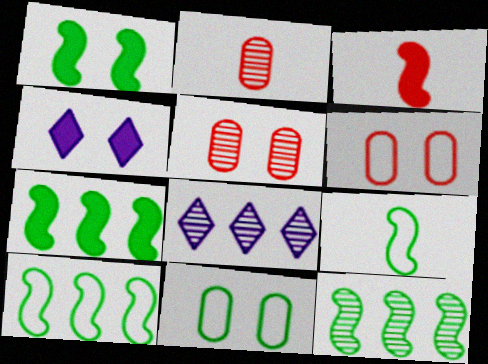[[1, 9, 12], 
[2, 4, 10], 
[3, 8, 11], 
[7, 10, 12]]